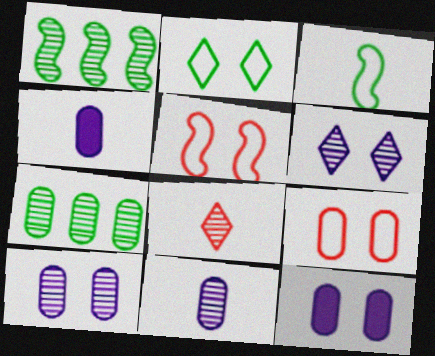[[1, 8, 10], 
[3, 4, 8], 
[4, 7, 9]]